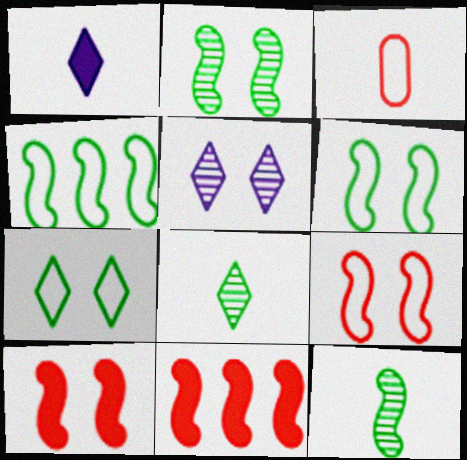[[1, 3, 12]]